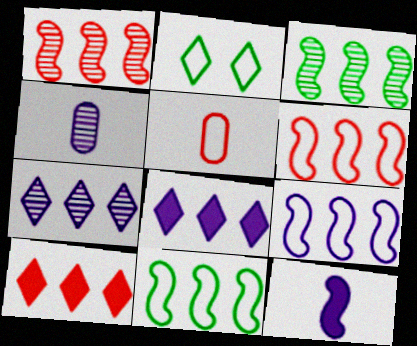[[2, 5, 9], 
[6, 9, 11]]